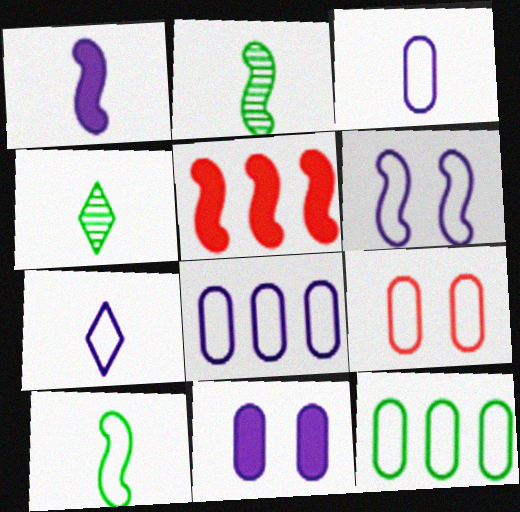[[2, 5, 6], 
[3, 9, 12], 
[6, 7, 8]]